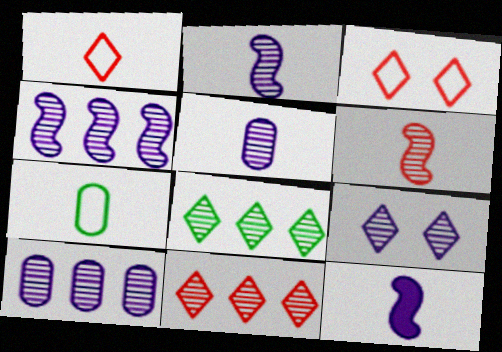[[2, 9, 10], 
[4, 5, 9]]